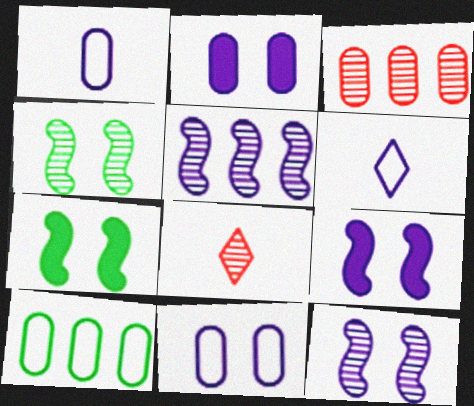[[2, 5, 6], 
[3, 6, 7], 
[8, 9, 10]]